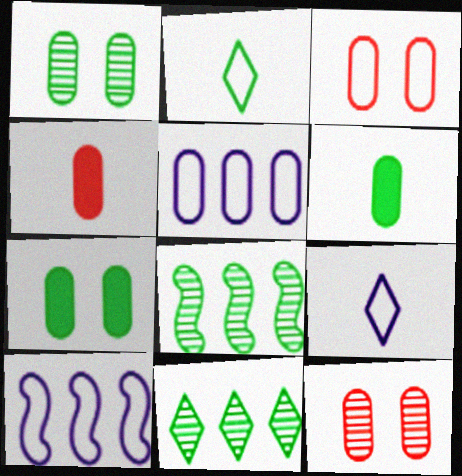[[1, 4, 5], 
[2, 3, 10], 
[2, 7, 8], 
[5, 6, 12]]